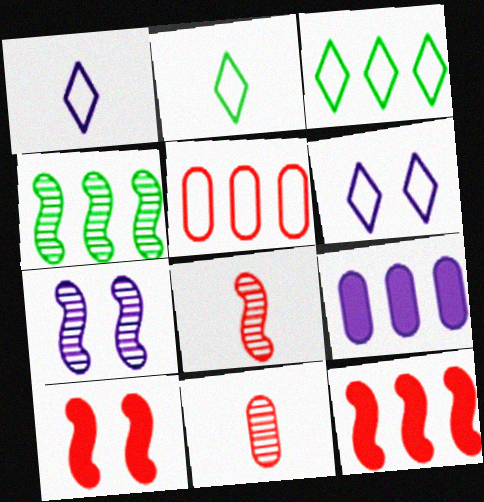[[1, 7, 9], 
[4, 7, 8]]